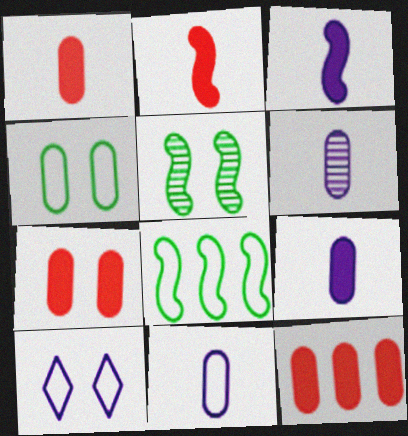[[1, 7, 12], 
[4, 6, 12], 
[5, 7, 10], 
[6, 9, 11]]